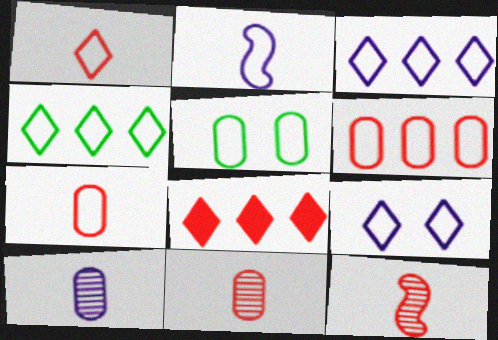[[1, 4, 9]]